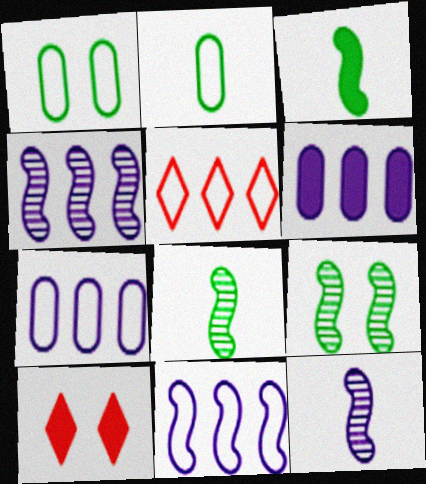[[2, 4, 10], 
[3, 6, 10], 
[7, 8, 10]]